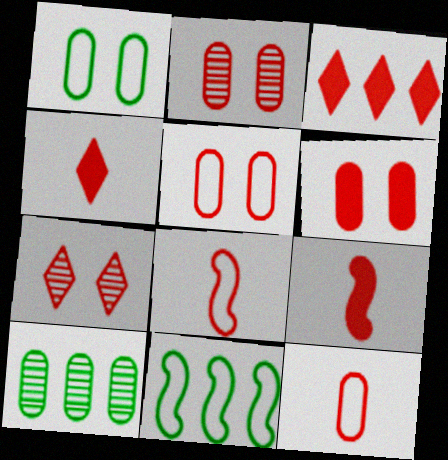[[2, 3, 8], 
[2, 5, 6], 
[3, 6, 9]]